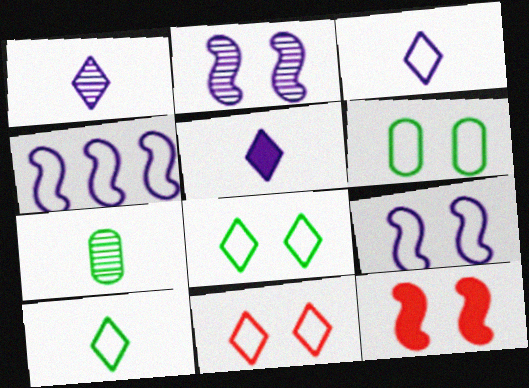[[1, 3, 5], 
[6, 9, 11]]